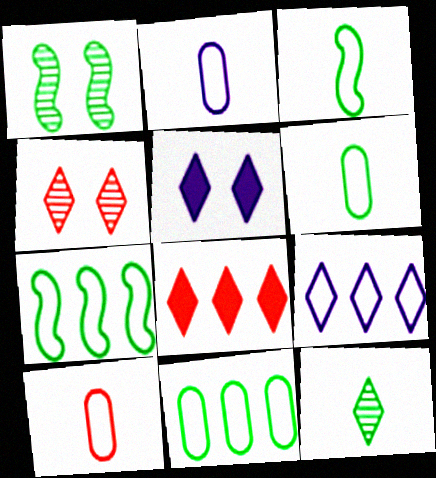[[1, 2, 8], 
[2, 6, 10]]